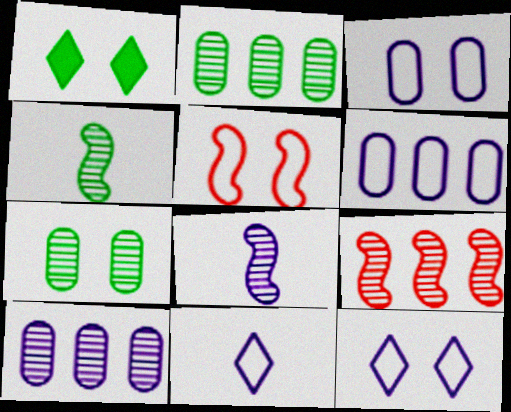[]